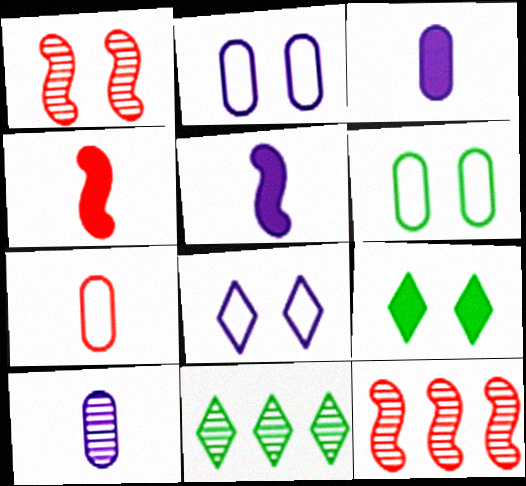[[1, 2, 9], 
[1, 10, 11], 
[2, 4, 11]]